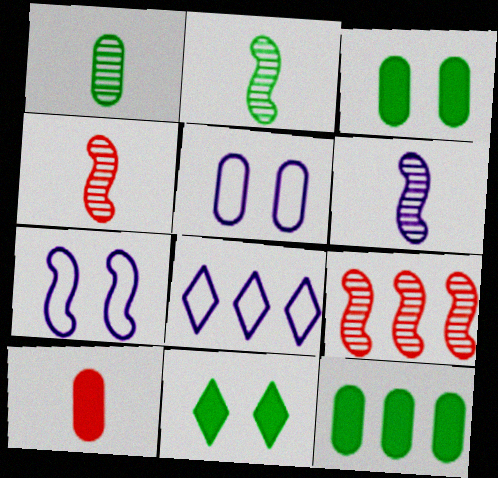[[2, 4, 6], 
[3, 4, 8], 
[8, 9, 12]]